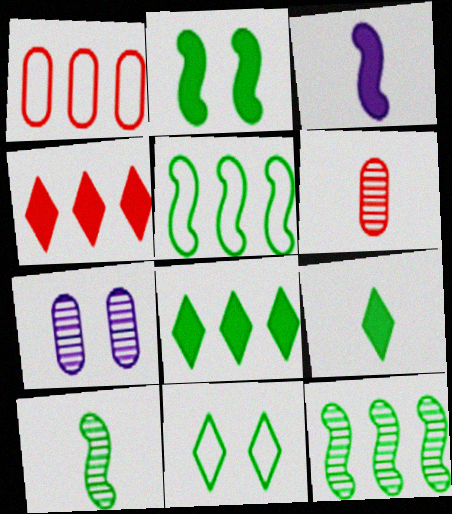[[2, 5, 10]]